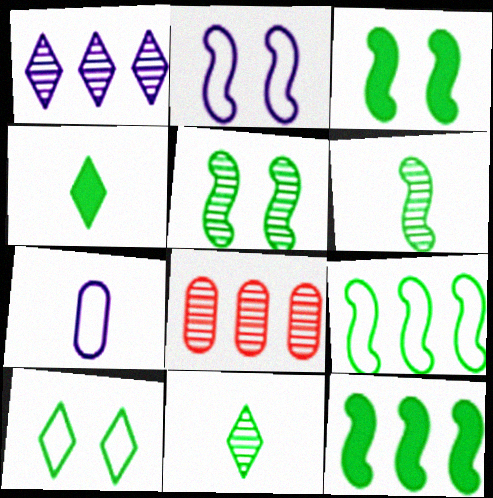[[2, 4, 8], 
[3, 6, 9]]